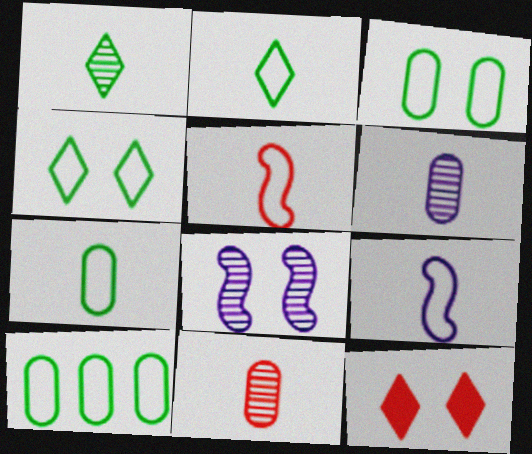[[3, 7, 10], 
[3, 8, 12]]